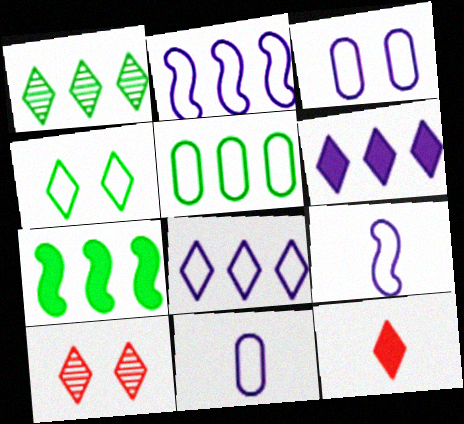[[1, 5, 7], 
[3, 8, 9], 
[7, 10, 11]]